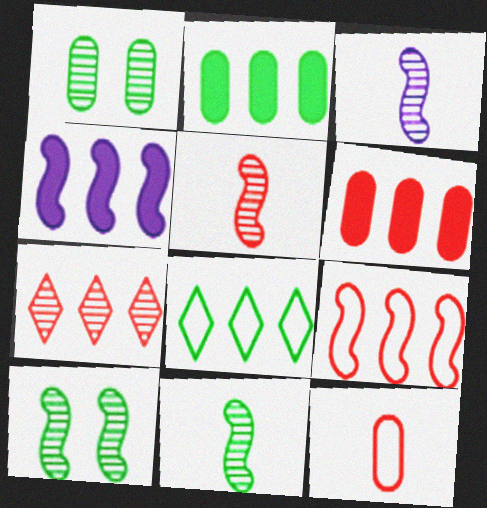[[1, 3, 7], 
[3, 5, 11], 
[6, 7, 9]]